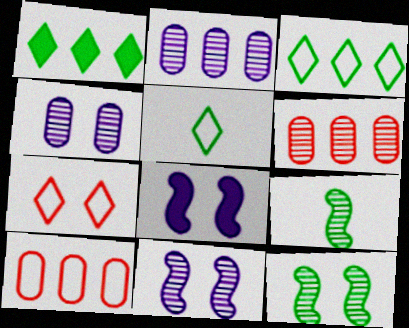[[5, 6, 8]]